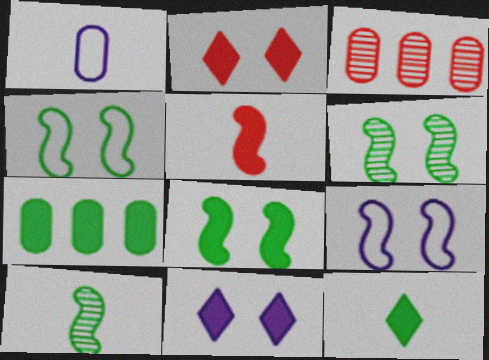[[3, 9, 12], 
[4, 6, 8], 
[5, 7, 11], 
[7, 8, 12]]